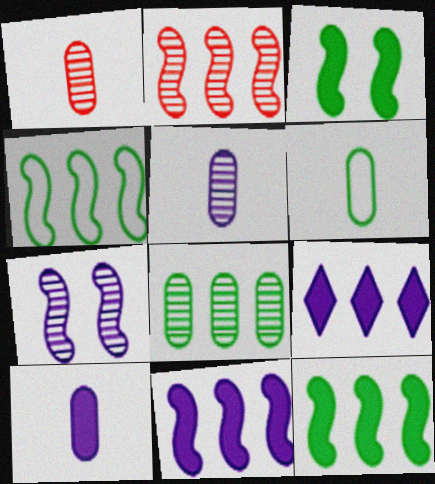[[1, 6, 10], 
[2, 4, 11]]